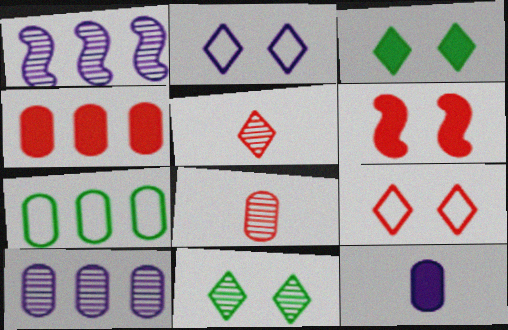[[1, 2, 12], 
[1, 8, 11], 
[4, 7, 10]]